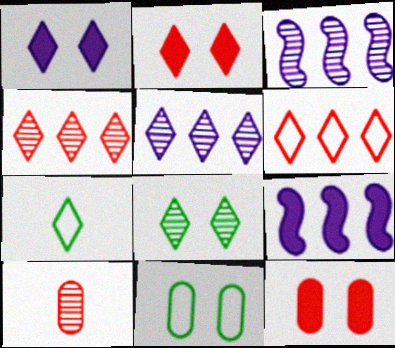[[1, 4, 7], 
[2, 5, 7], 
[3, 7, 12], 
[3, 8, 10]]